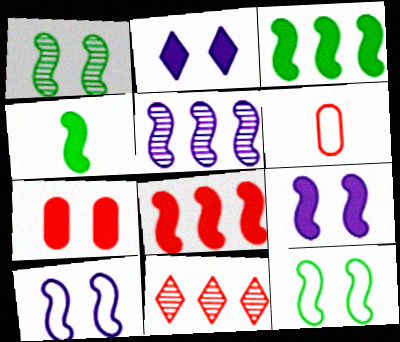[[4, 8, 9]]